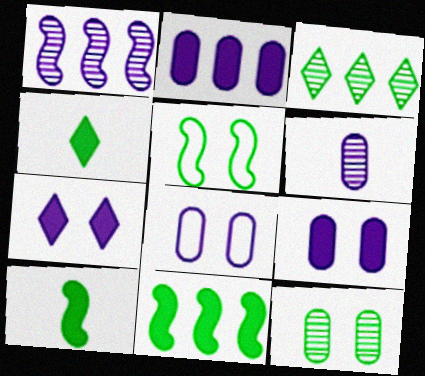[[2, 6, 8]]